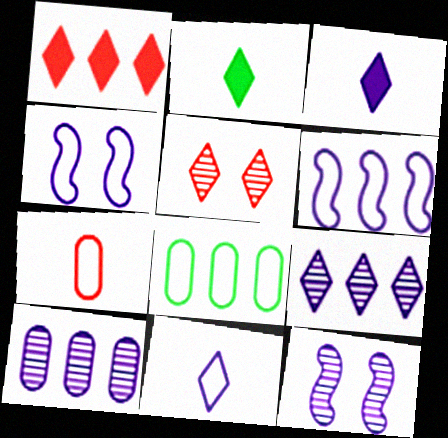[[3, 4, 10]]